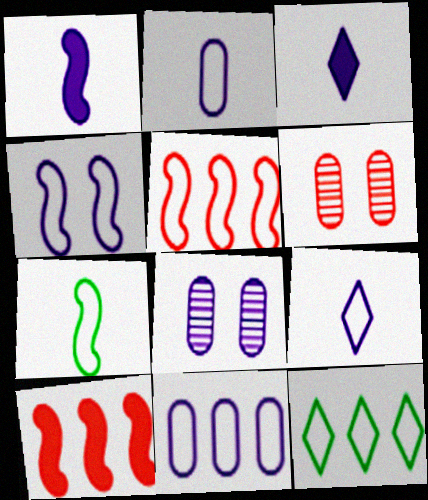[[1, 6, 12], 
[4, 5, 7], 
[4, 9, 11], 
[5, 11, 12]]